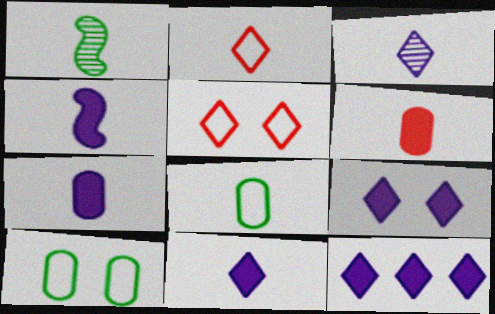[[1, 2, 7], 
[4, 7, 11], 
[9, 11, 12]]